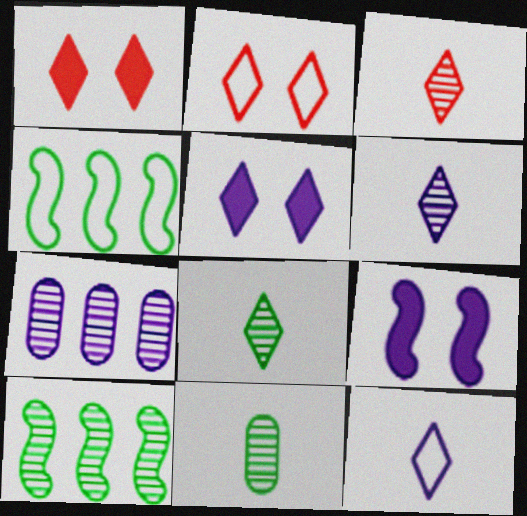[[3, 6, 8], 
[7, 9, 12]]